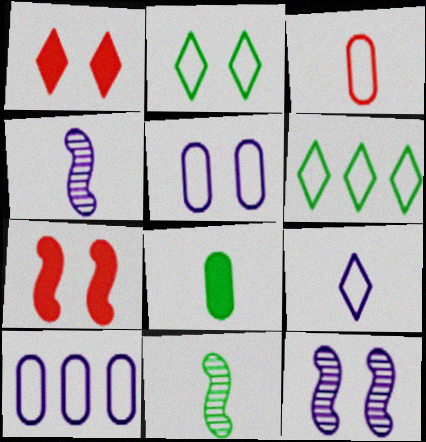[[1, 10, 11]]